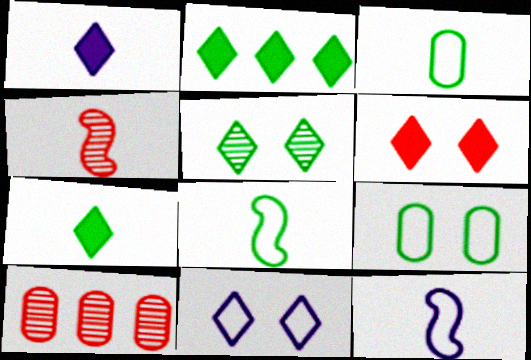[[1, 2, 6], 
[1, 3, 4], 
[5, 6, 11]]